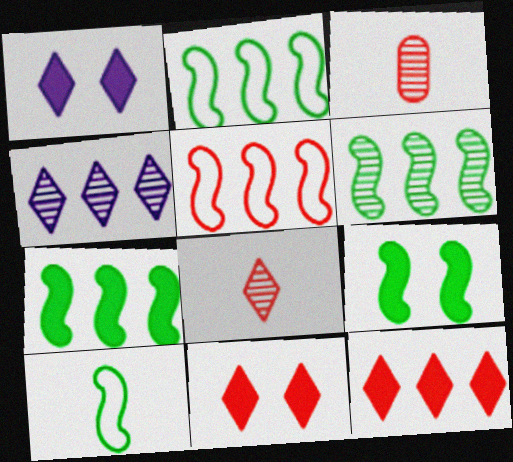[[1, 2, 3], 
[2, 6, 7], 
[3, 5, 11], 
[6, 9, 10]]